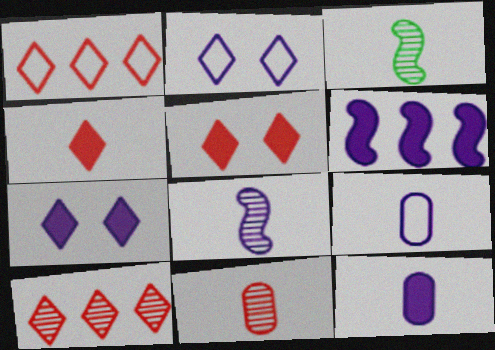[[3, 4, 9], 
[6, 7, 12]]